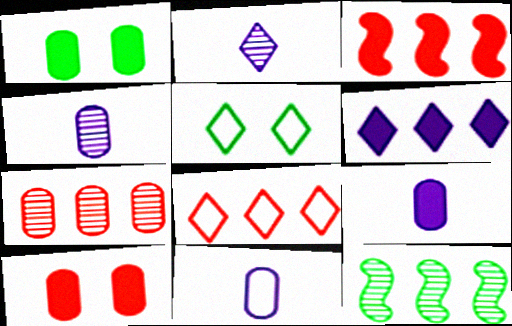[[1, 7, 11], 
[3, 4, 5], 
[3, 7, 8], 
[4, 9, 11]]